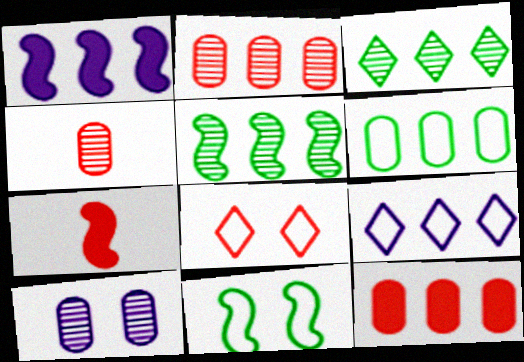[[2, 7, 8], 
[5, 9, 12]]